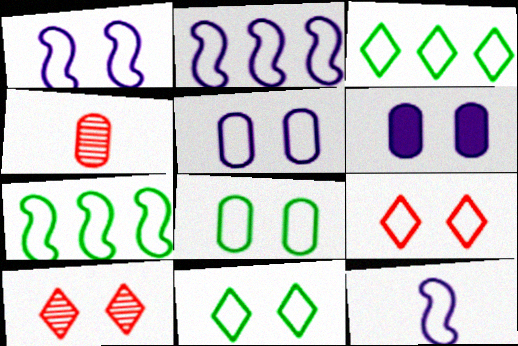[[1, 2, 12], 
[1, 8, 9]]